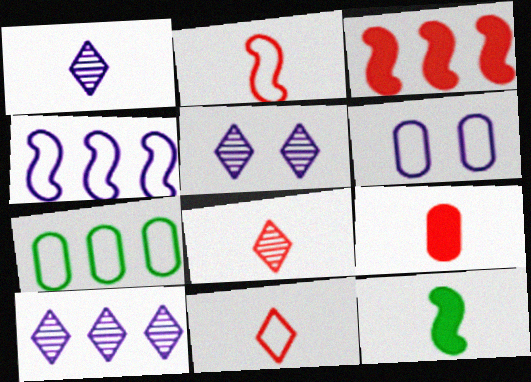[[1, 5, 10], 
[2, 8, 9], 
[3, 7, 10]]